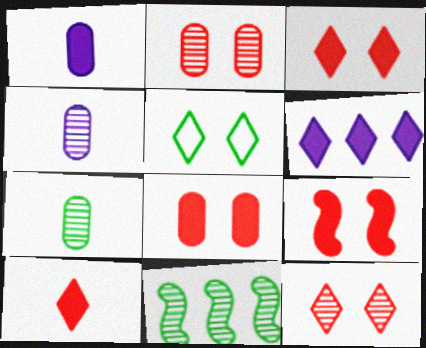[[3, 8, 9], 
[4, 11, 12]]